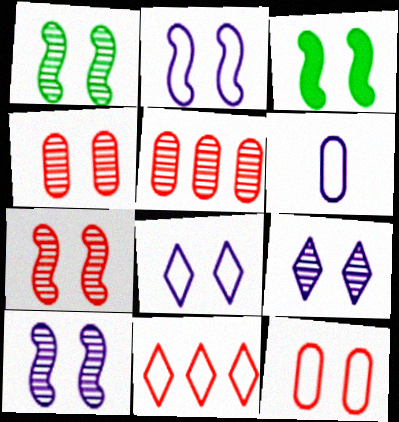[[1, 4, 9], 
[1, 7, 10], 
[2, 3, 7], 
[3, 4, 8], 
[3, 9, 12]]